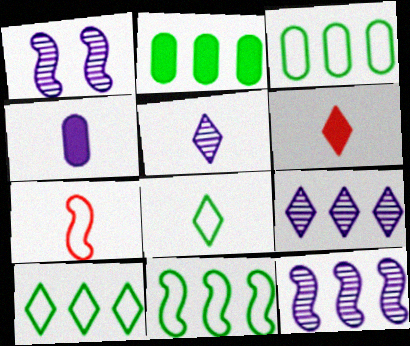[[1, 3, 6], 
[3, 10, 11], 
[5, 6, 8]]